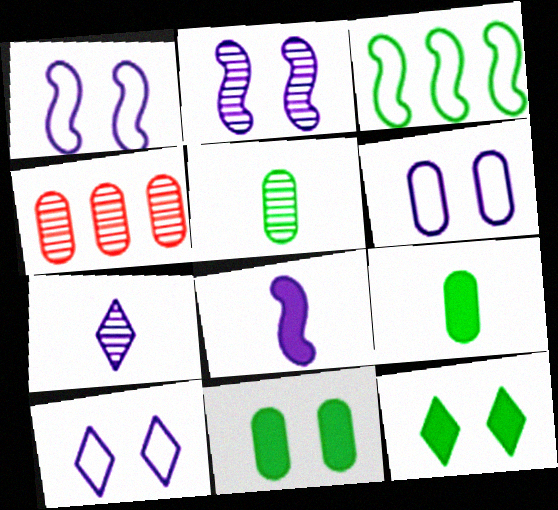[[1, 6, 10], 
[3, 5, 12], 
[4, 6, 9]]